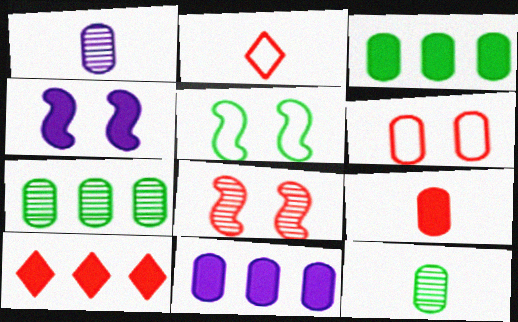[[1, 3, 6], 
[1, 5, 10], 
[2, 4, 7], 
[4, 5, 8], 
[6, 11, 12]]